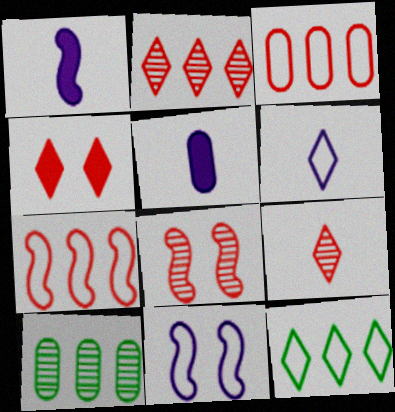[[5, 8, 12]]